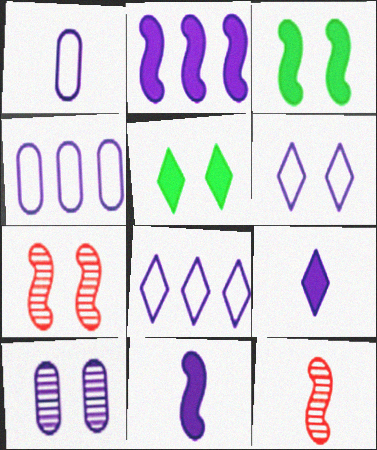[[4, 5, 12], 
[8, 10, 11]]